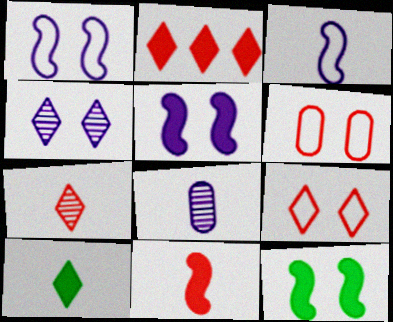[[2, 7, 9], 
[4, 6, 12]]